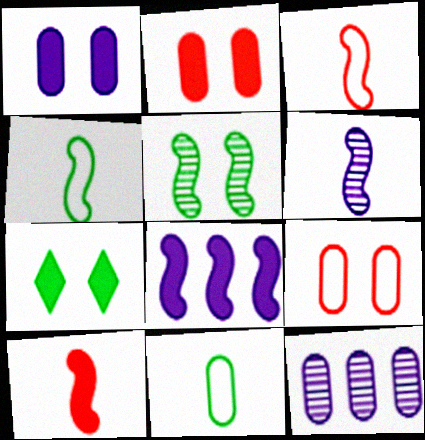[[2, 11, 12], 
[3, 5, 8], 
[3, 7, 12], 
[4, 6, 10]]